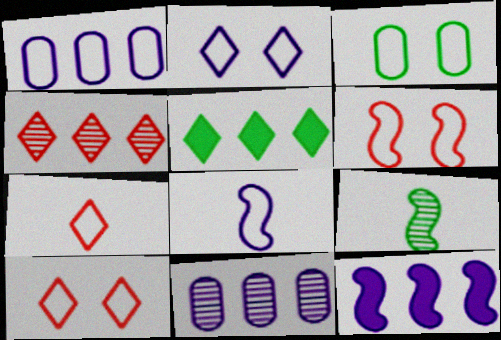[[1, 2, 8], 
[2, 3, 6], 
[3, 5, 9], 
[6, 9, 12]]